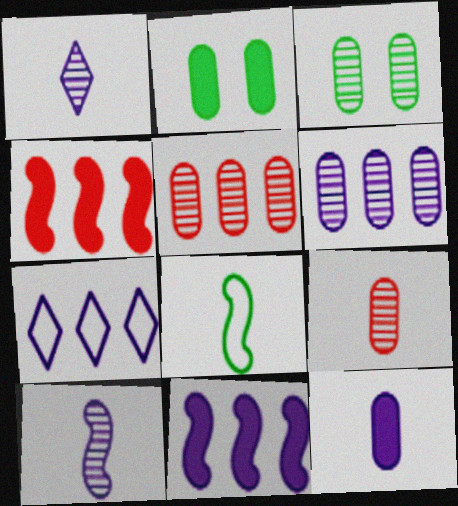[[3, 6, 9], 
[6, 7, 11]]